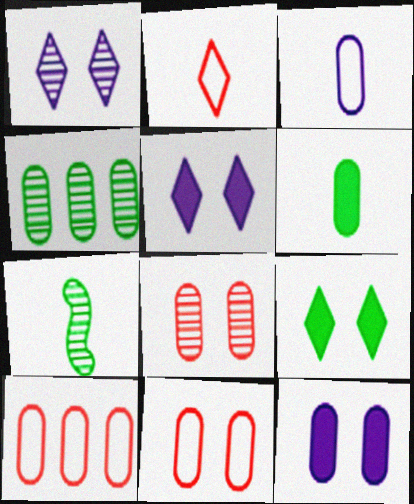[[5, 7, 10]]